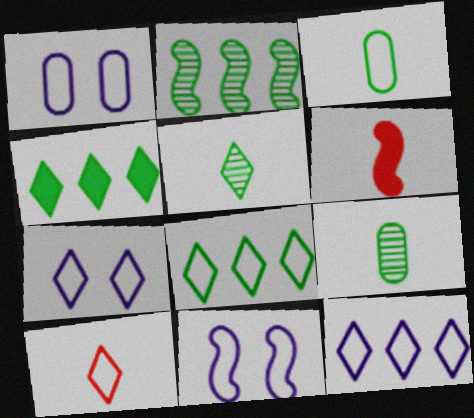[[1, 7, 11], 
[2, 6, 11], 
[7, 8, 10]]